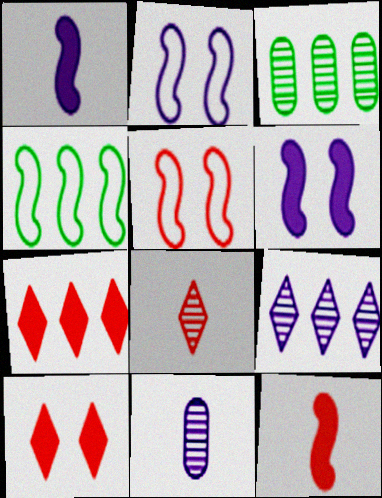[[4, 10, 11]]